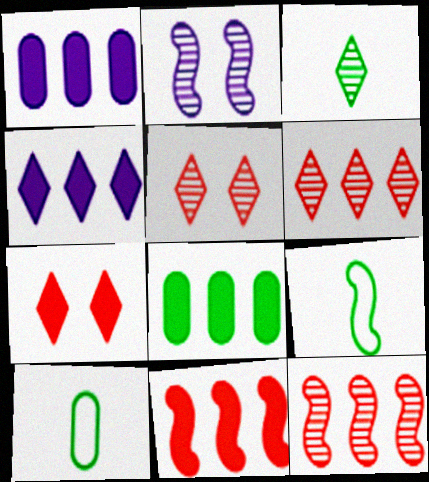[[1, 5, 9], 
[2, 9, 11], 
[4, 8, 11]]